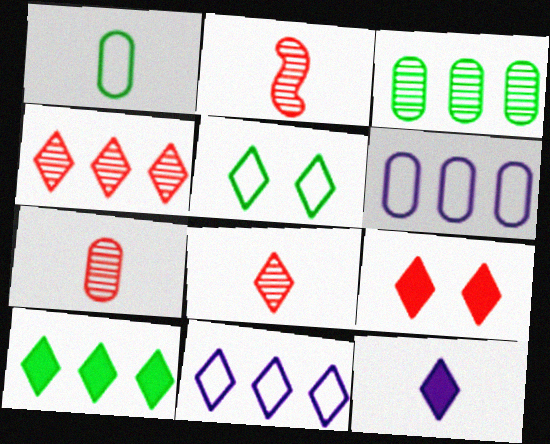[[1, 2, 12], 
[2, 7, 8], 
[4, 5, 12], 
[4, 10, 11], 
[9, 10, 12]]